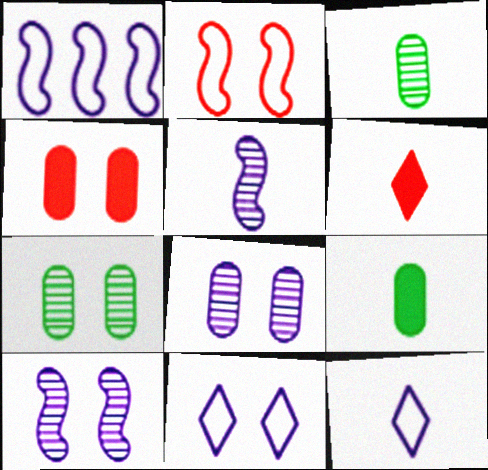[[1, 6, 7]]